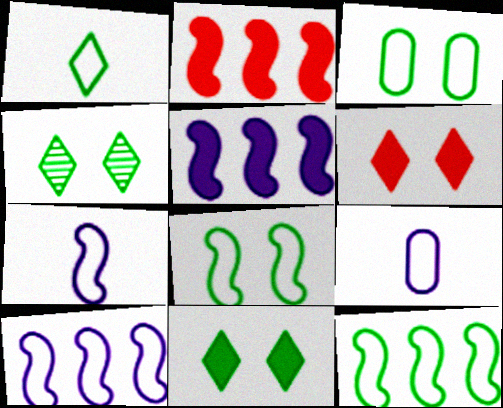[[1, 3, 12], 
[2, 4, 9]]